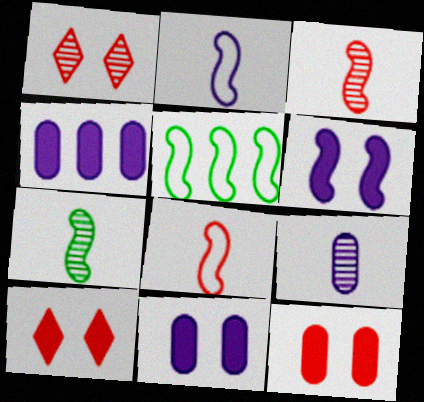[[3, 5, 6], 
[5, 9, 10]]